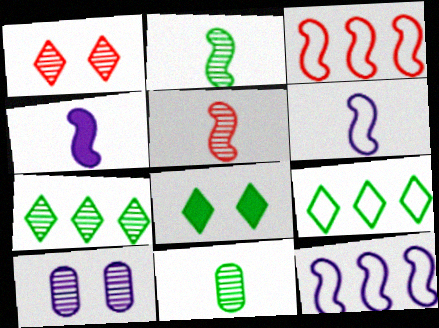[[5, 7, 10]]